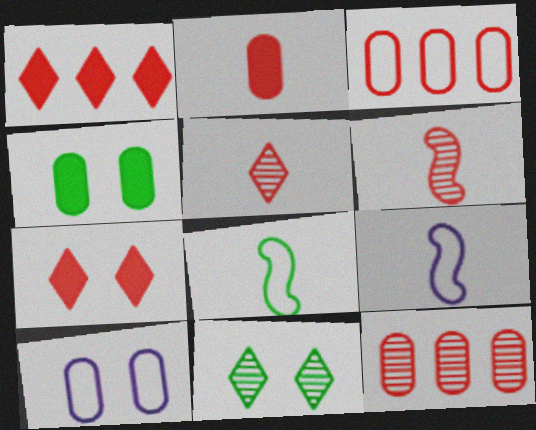[[3, 6, 7]]